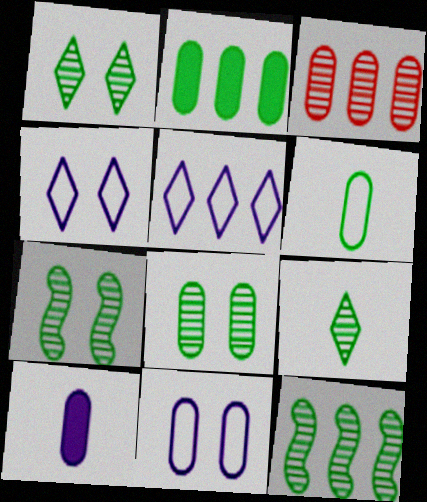[[1, 7, 8], 
[2, 6, 8], 
[8, 9, 12]]